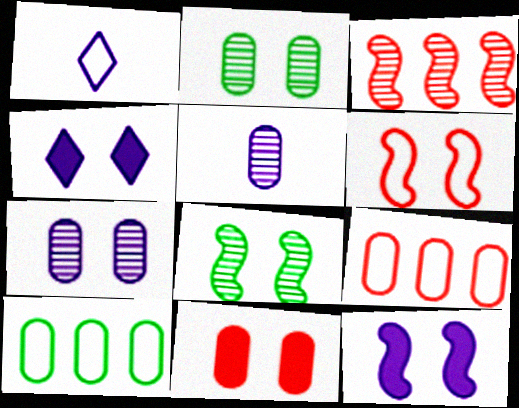[[1, 6, 10], 
[2, 4, 6], 
[5, 10, 11], 
[6, 8, 12]]